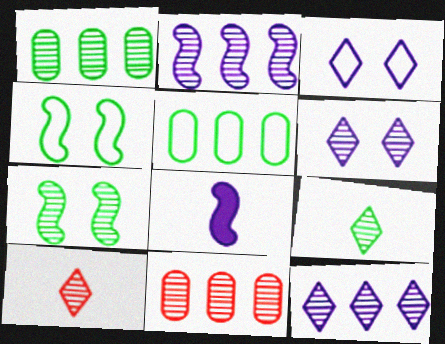[[1, 7, 9]]